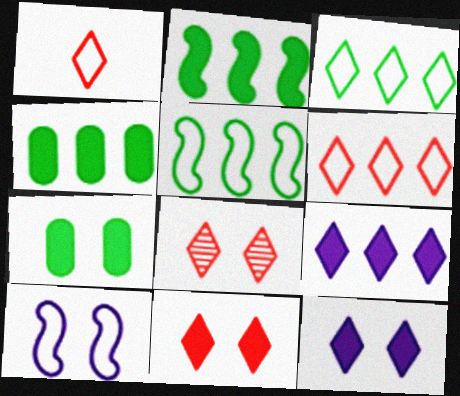[[7, 8, 10]]